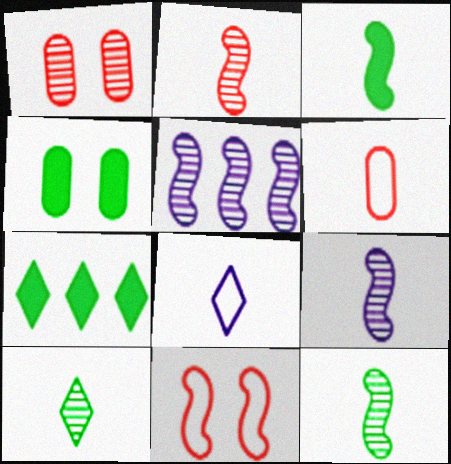[[1, 5, 10], 
[2, 9, 12], 
[3, 4, 7], 
[3, 5, 11]]